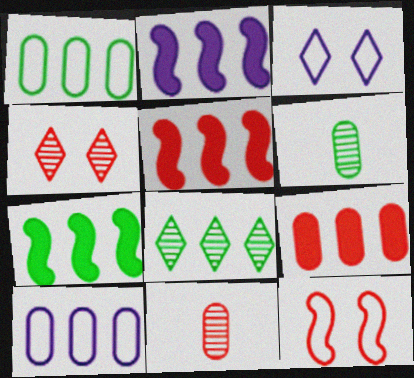[[1, 7, 8], 
[2, 5, 7], 
[3, 5, 6], 
[3, 7, 11], 
[5, 8, 10]]